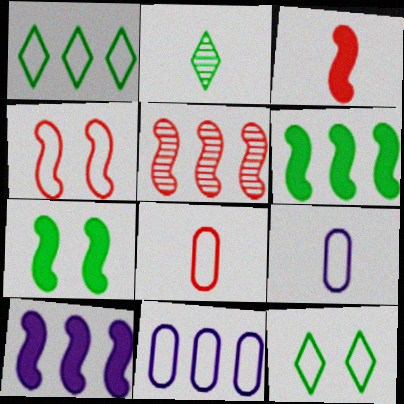[[1, 4, 9], 
[2, 3, 9], 
[3, 4, 5], 
[3, 7, 10]]